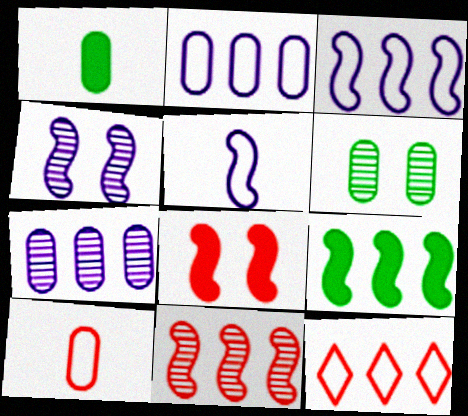[[1, 4, 12], 
[3, 9, 11], 
[7, 9, 12]]